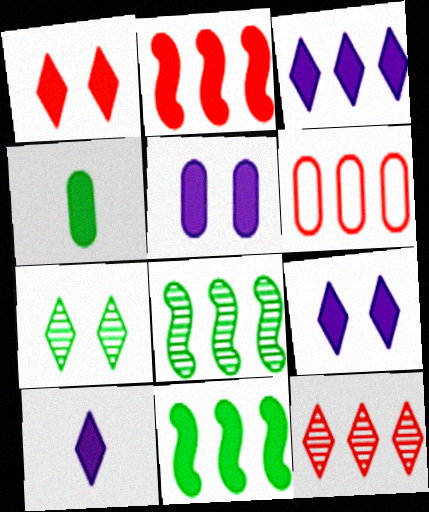[[2, 4, 9], 
[2, 6, 12], 
[3, 6, 8], 
[3, 9, 10]]